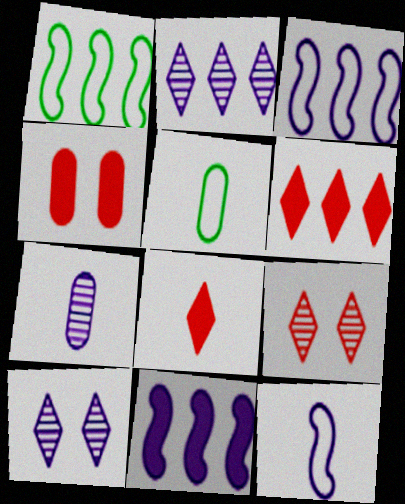[[5, 9, 11]]